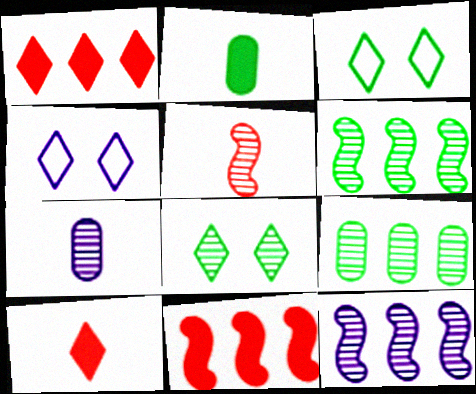[[2, 3, 6], 
[3, 7, 11]]